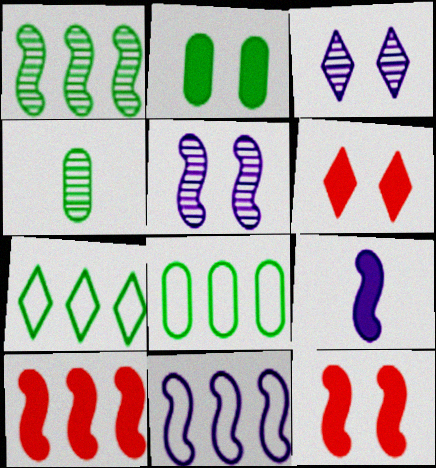[[1, 10, 11], 
[2, 4, 8], 
[4, 6, 11], 
[5, 9, 11]]